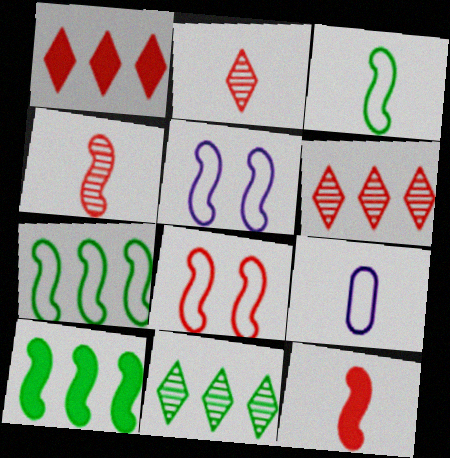[[4, 5, 10]]